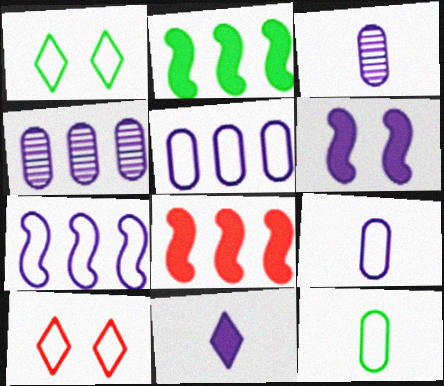[[1, 3, 8], 
[2, 3, 10], 
[7, 10, 12]]